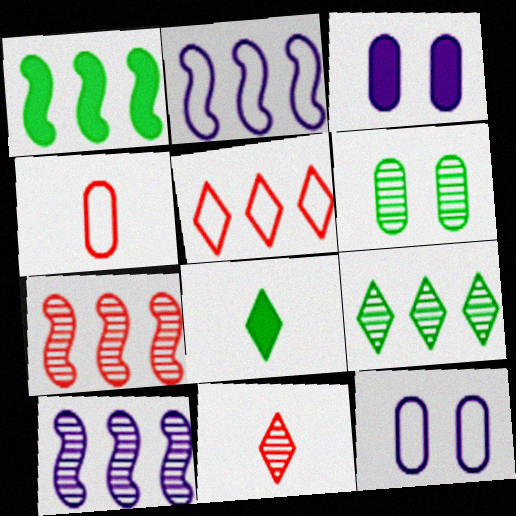[[1, 2, 7], 
[1, 11, 12], 
[6, 10, 11], 
[7, 8, 12]]